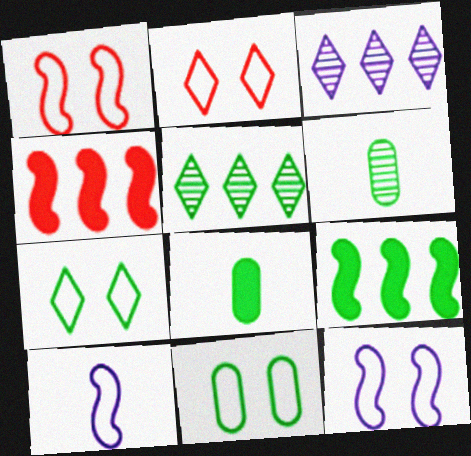[[1, 3, 8], 
[2, 11, 12], 
[6, 7, 9]]